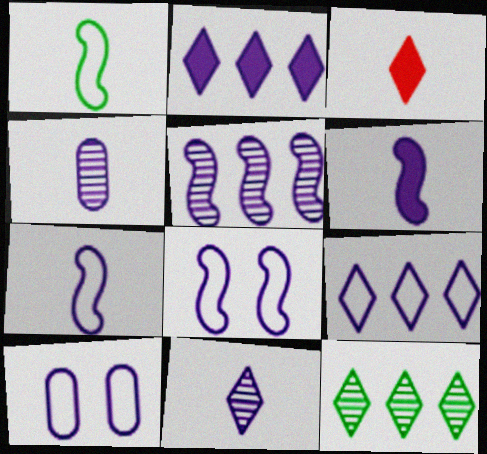[[1, 3, 4], 
[2, 4, 8], 
[5, 6, 8], 
[7, 9, 10]]